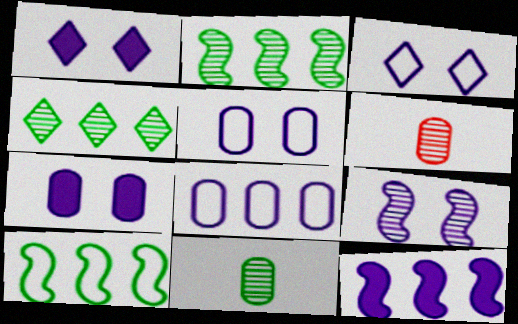[[1, 5, 9], 
[1, 6, 10], 
[3, 7, 9], 
[4, 6, 9]]